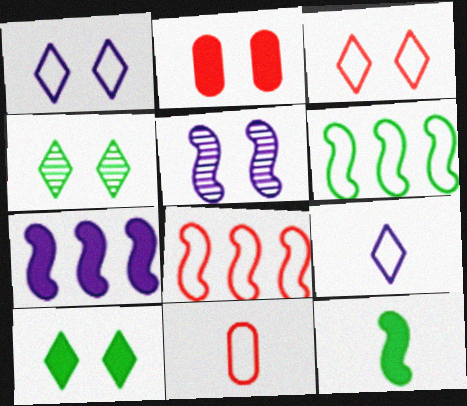[[1, 6, 11], 
[3, 8, 11], 
[4, 7, 11], 
[5, 8, 12]]